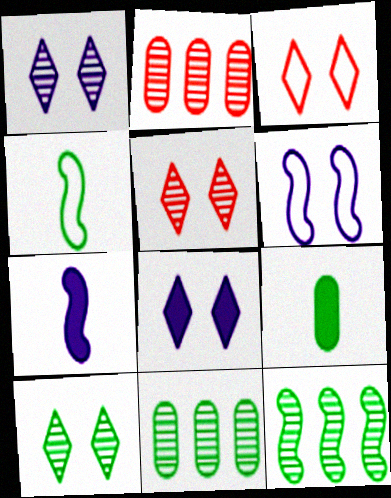[[1, 5, 10], 
[2, 4, 8], 
[3, 7, 11], 
[3, 8, 10]]